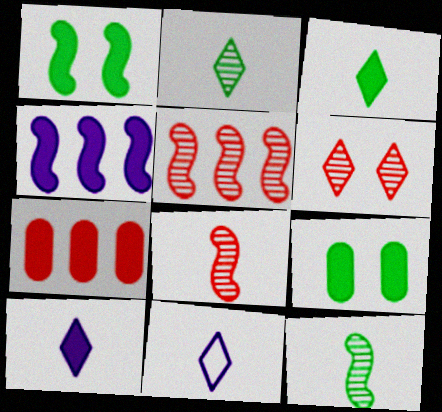[[1, 7, 10], 
[5, 9, 11]]